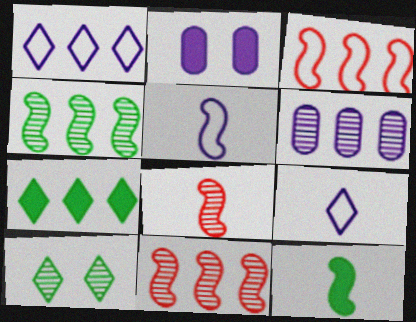[[3, 6, 7], 
[5, 8, 12], 
[6, 8, 10]]